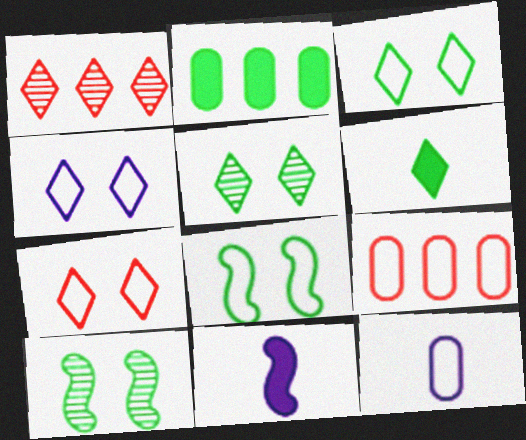[[1, 4, 6], 
[3, 4, 7], 
[5, 9, 11]]